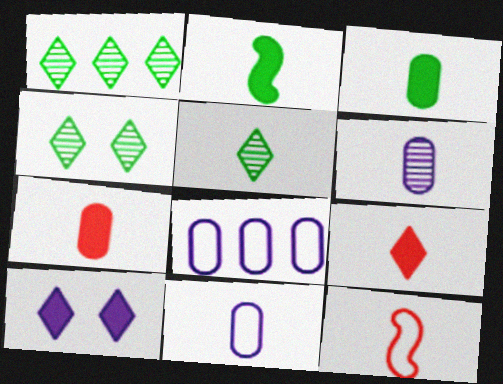[[1, 4, 5]]